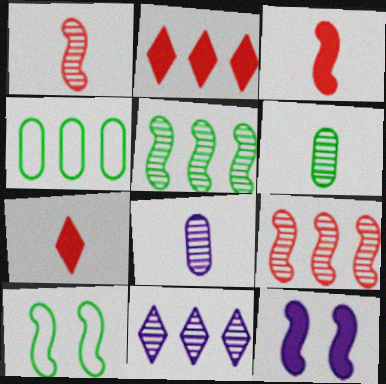[[2, 8, 10]]